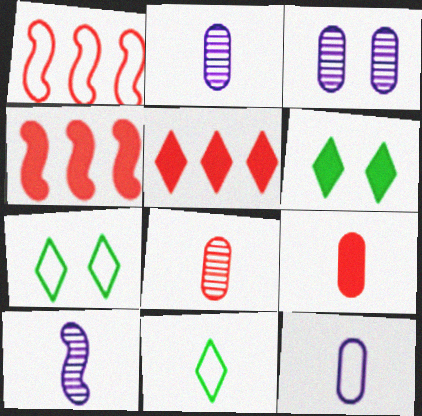[[1, 2, 6], 
[1, 7, 12], 
[2, 4, 7], 
[3, 4, 11], 
[9, 10, 11]]